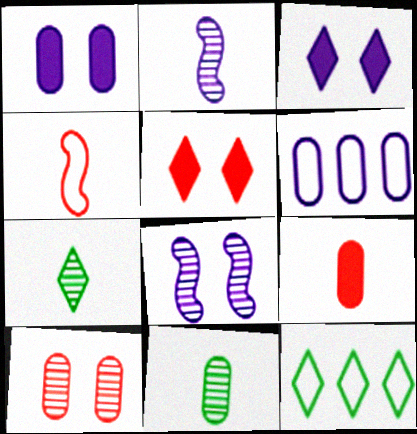[[2, 3, 6], 
[8, 9, 12]]